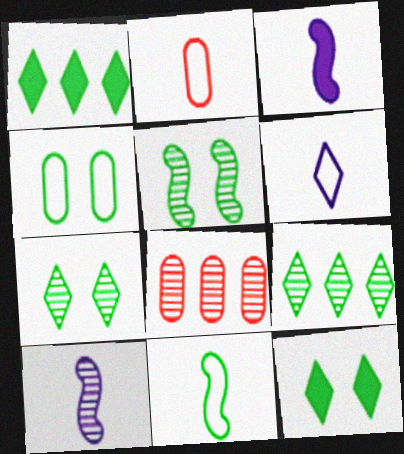[[2, 6, 11], 
[4, 5, 12], 
[7, 8, 10]]